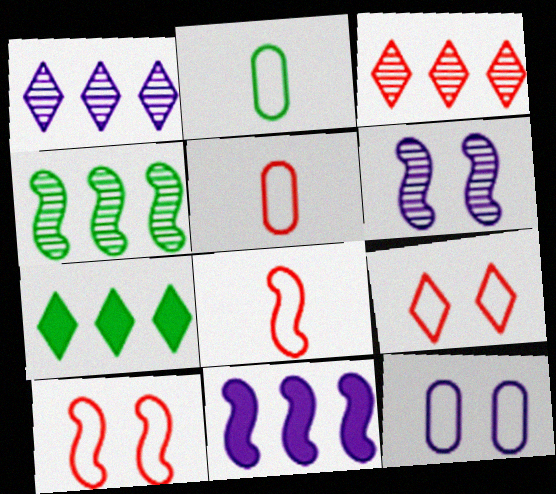[[5, 6, 7]]